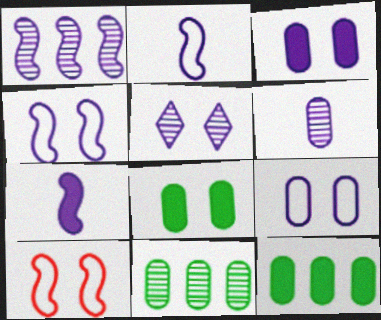[[1, 4, 7], 
[1, 5, 6], 
[3, 4, 5], 
[5, 8, 10]]